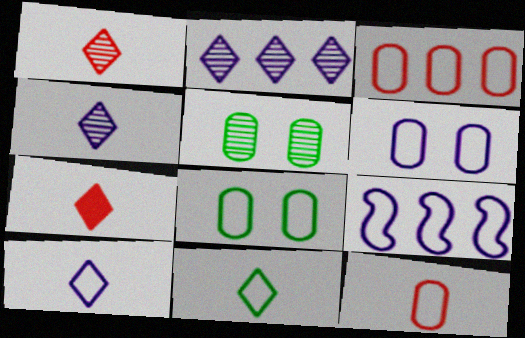[[4, 7, 11], 
[5, 7, 9], 
[6, 9, 10]]